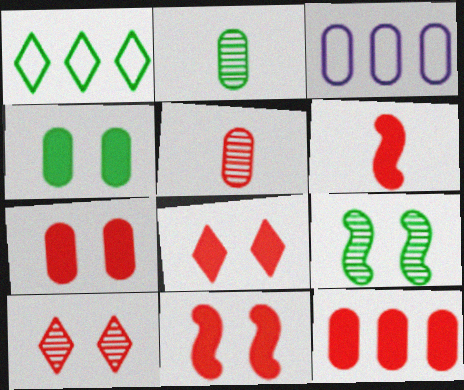[[2, 3, 7], 
[3, 4, 5], 
[6, 8, 12], 
[7, 8, 11]]